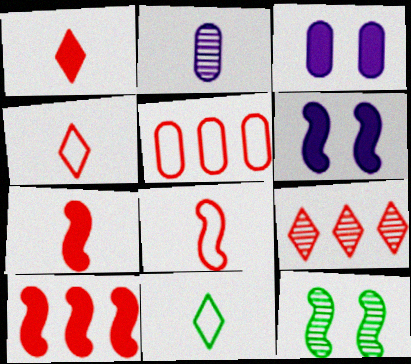[[2, 7, 11], 
[2, 9, 12], 
[5, 9, 10]]